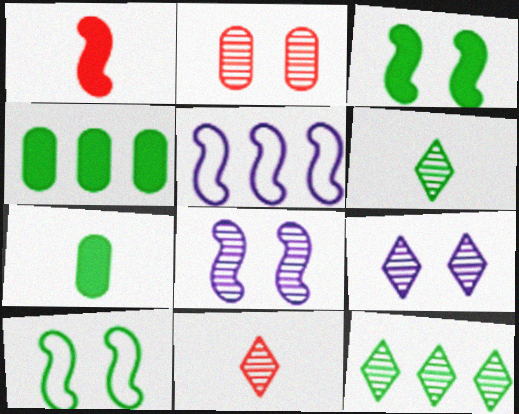[[4, 6, 10], 
[7, 10, 12], 
[9, 11, 12]]